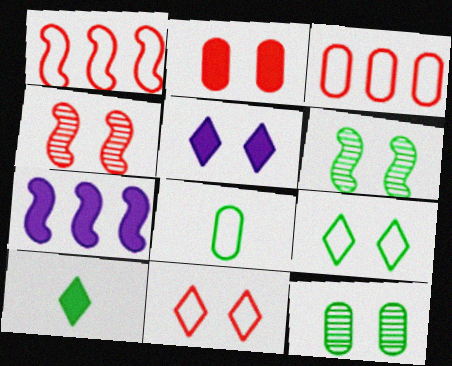[[2, 4, 11], 
[2, 7, 10]]